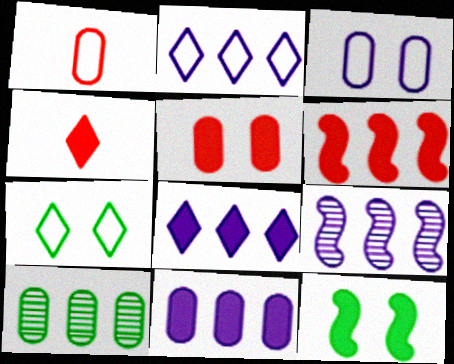[[2, 6, 10], 
[2, 9, 11], 
[4, 5, 6], 
[4, 11, 12]]